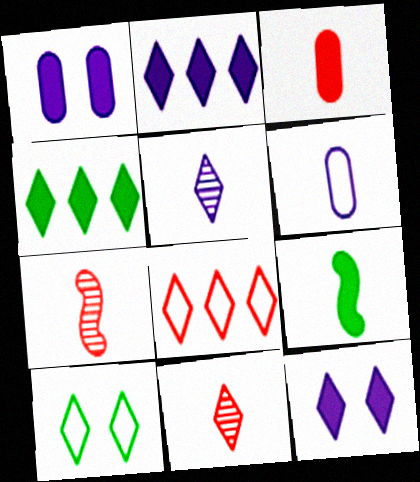[[2, 10, 11], 
[6, 9, 11]]